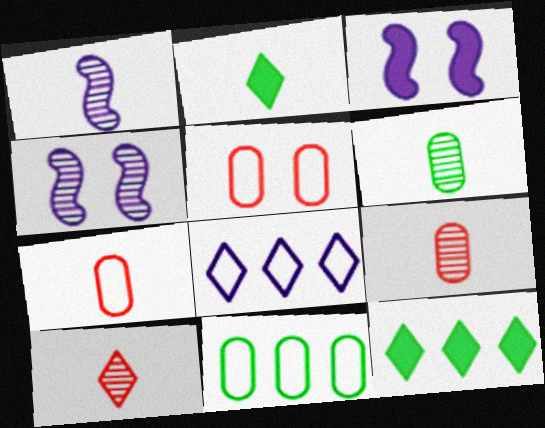[[1, 2, 7], 
[1, 5, 12], 
[1, 6, 10], 
[3, 10, 11], 
[4, 7, 12]]